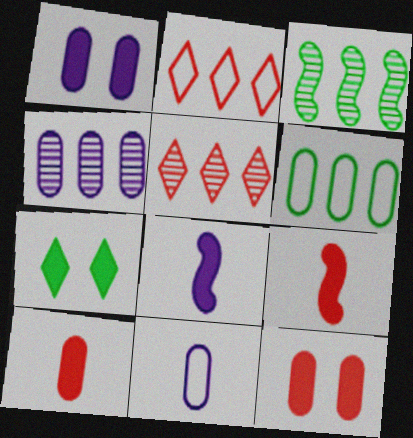[[1, 4, 11], 
[3, 4, 5]]